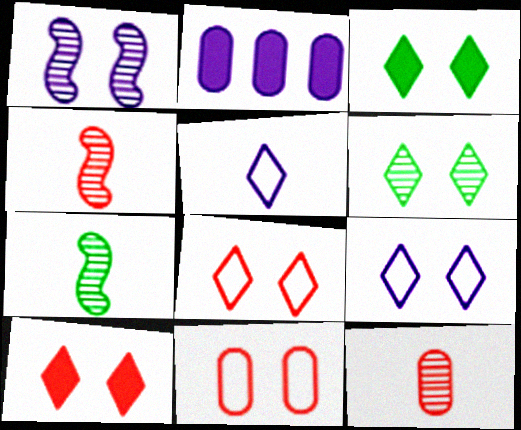[[1, 2, 5], 
[1, 3, 11], 
[2, 7, 8], 
[6, 9, 10]]